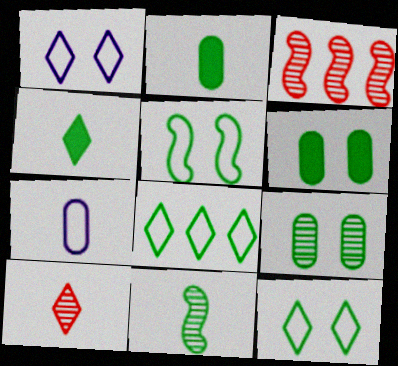[[1, 2, 3], 
[6, 8, 11]]